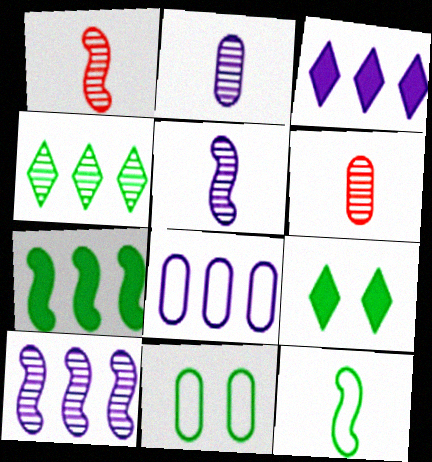[[1, 3, 11], 
[1, 8, 9], 
[3, 8, 10]]